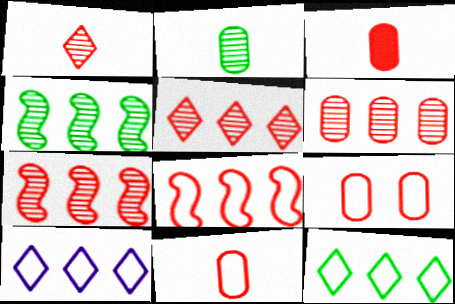[[3, 6, 9], 
[5, 6, 7]]